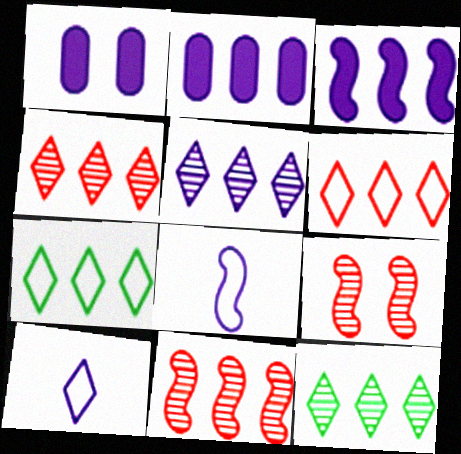[[1, 5, 8], 
[2, 7, 11], 
[4, 5, 12]]